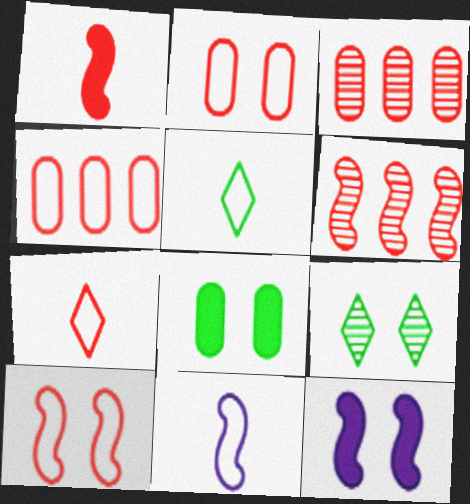[[1, 6, 10], 
[2, 9, 12], 
[3, 5, 12], 
[4, 7, 10]]